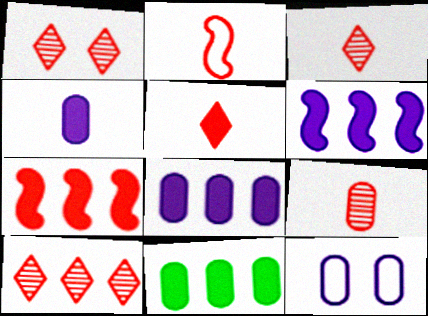[[1, 3, 10], 
[2, 5, 9], 
[9, 11, 12]]